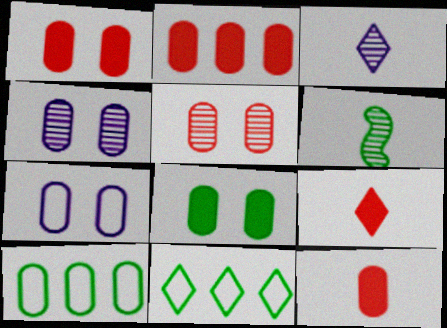[[1, 2, 12], 
[4, 10, 12], 
[5, 7, 8], 
[6, 8, 11]]